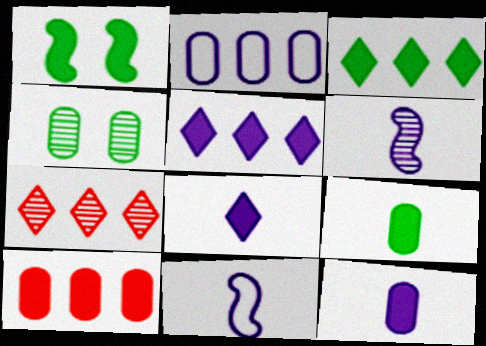[[1, 3, 9], 
[1, 8, 10], 
[4, 6, 7]]